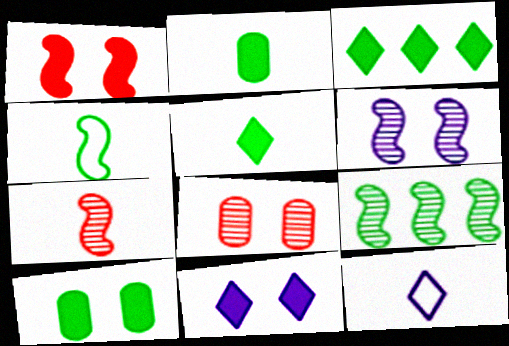[[1, 10, 11], 
[2, 7, 12], 
[6, 7, 9]]